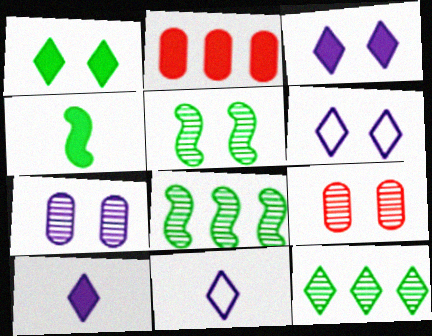[[2, 3, 4], 
[2, 5, 11]]